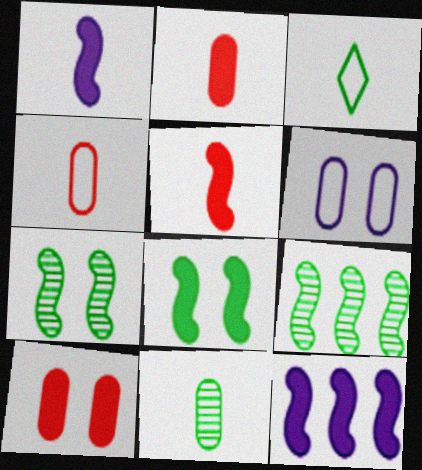[[5, 8, 12]]